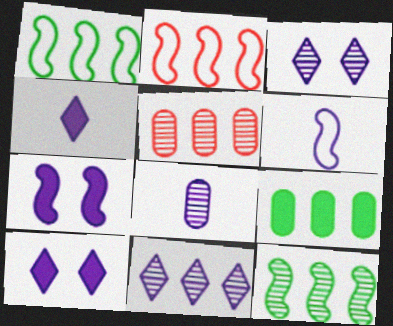[[2, 9, 11], 
[4, 6, 8], 
[5, 11, 12]]